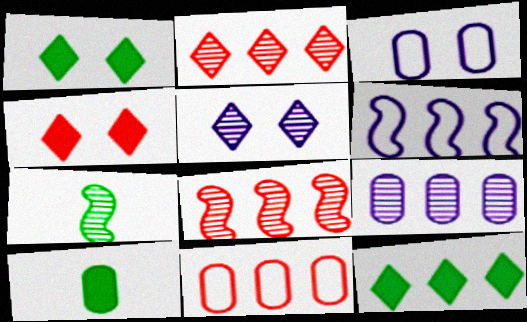[]